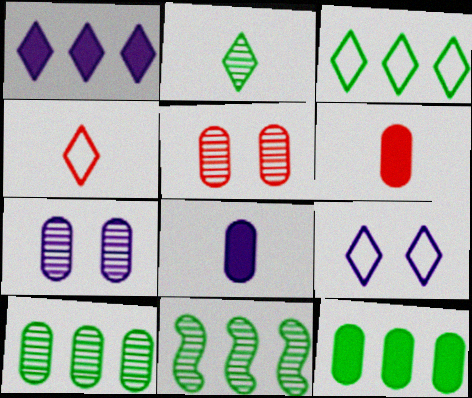[[3, 4, 9], 
[3, 11, 12], 
[6, 9, 11]]